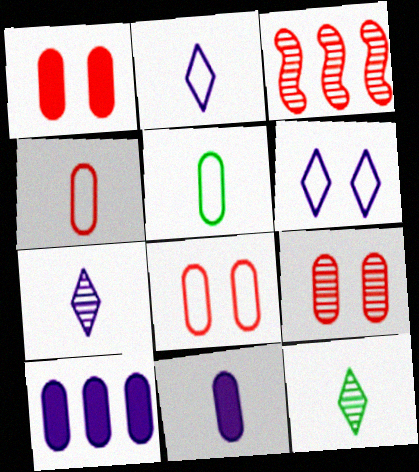[[1, 8, 9], 
[5, 9, 10]]